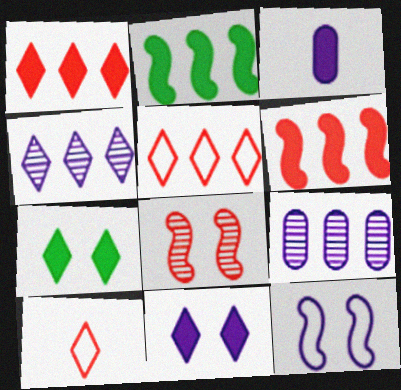[[2, 5, 9], 
[3, 4, 12], 
[3, 6, 7], 
[4, 7, 10]]